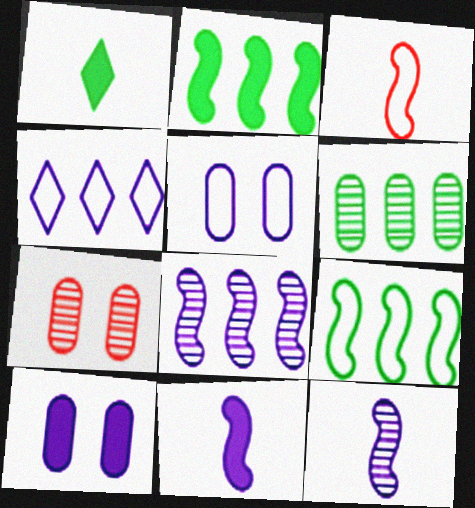[[4, 10, 12]]